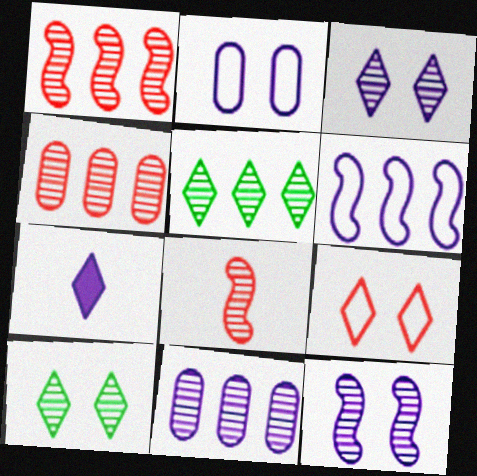[[1, 5, 11], 
[5, 7, 9], 
[8, 10, 11]]